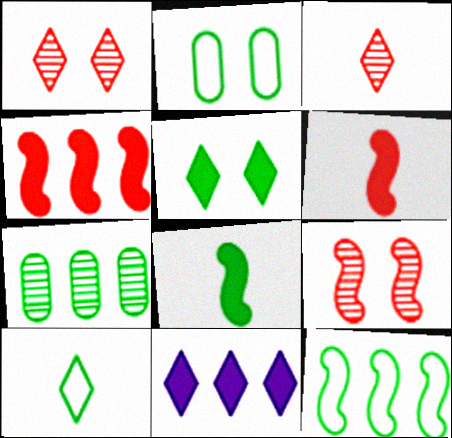[[1, 10, 11], 
[2, 10, 12]]